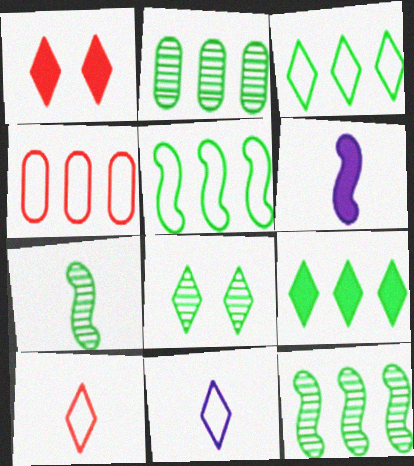[[2, 5, 9], 
[2, 7, 8], 
[4, 6, 8]]